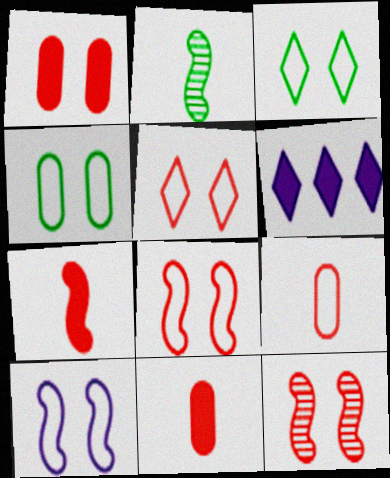[[1, 5, 12], 
[4, 5, 10]]